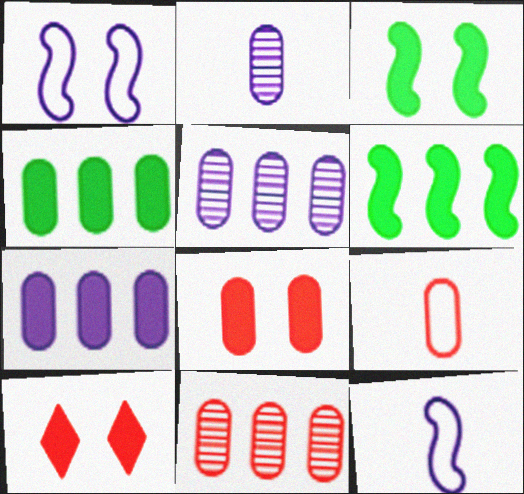[[8, 9, 11]]